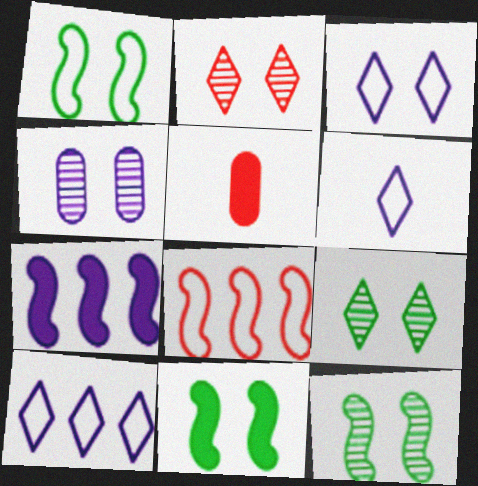[[1, 11, 12], 
[2, 4, 12], 
[2, 5, 8], 
[3, 6, 10], 
[4, 6, 7], 
[5, 10, 12]]